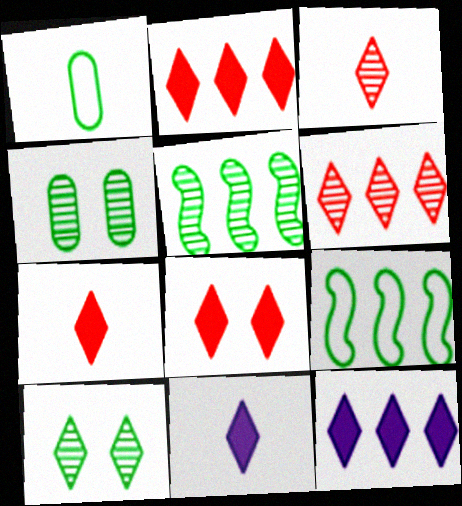[[2, 7, 8]]